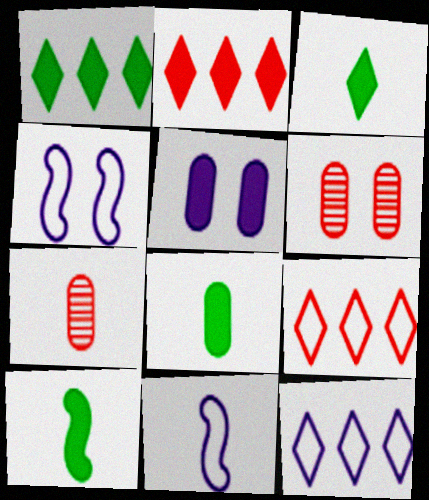[[1, 4, 7], 
[1, 6, 11], 
[2, 5, 10], 
[3, 7, 11], 
[3, 8, 10], 
[6, 10, 12]]